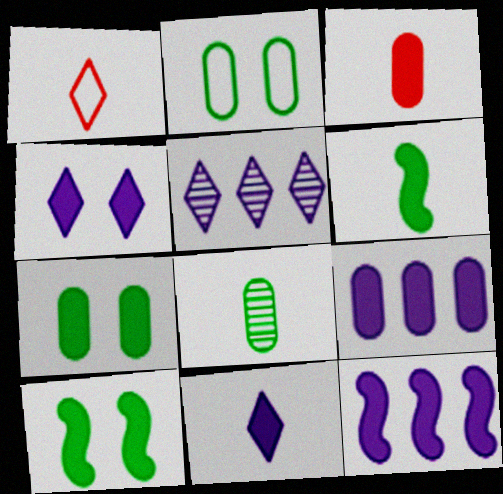[[3, 6, 11], 
[3, 7, 9]]